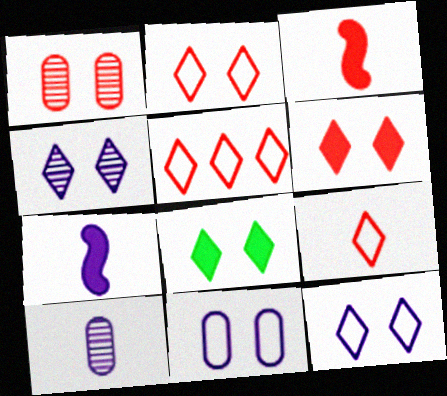[[1, 3, 5], 
[2, 4, 8], 
[2, 5, 9]]